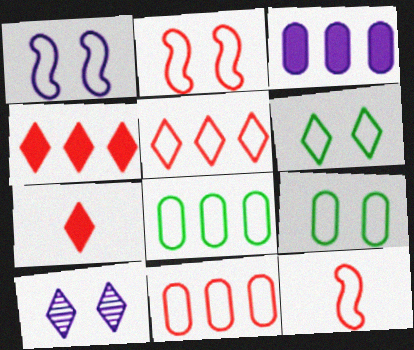[]